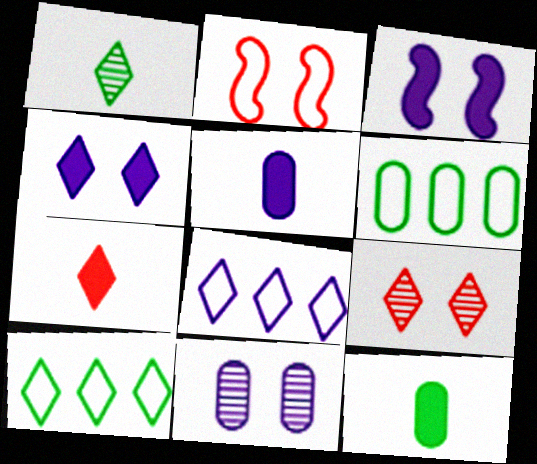[]